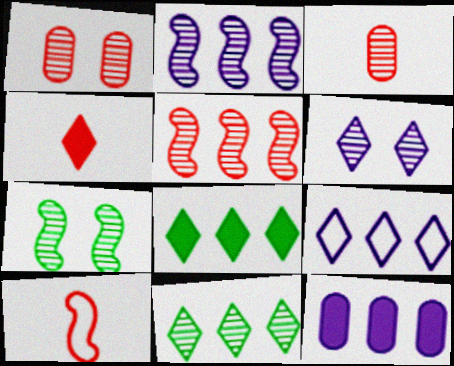[[1, 6, 7], 
[2, 9, 12], 
[3, 4, 10]]